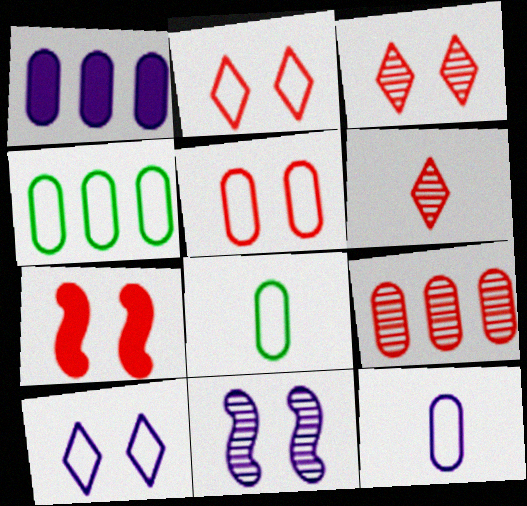[[1, 4, 9], 
[3, 5, 7], 
[4, 5, 12]]